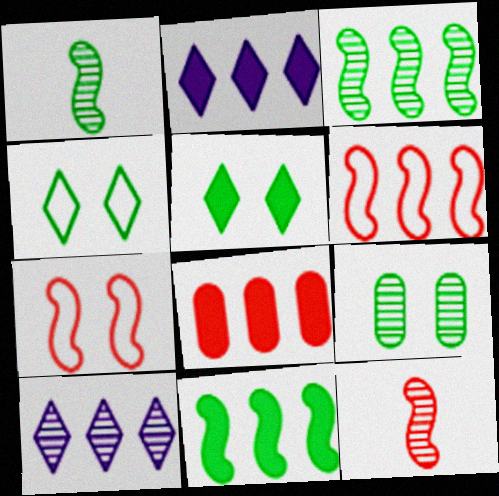[[2, 8, 11], 
[9, 10, 12]]